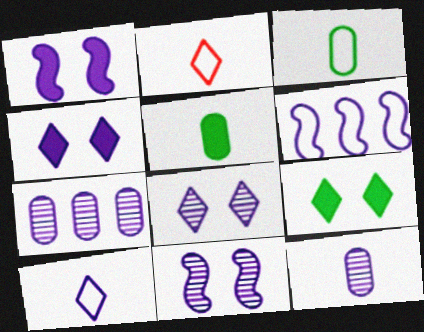[[1, 7, 10], 
[4, 6, 12]]